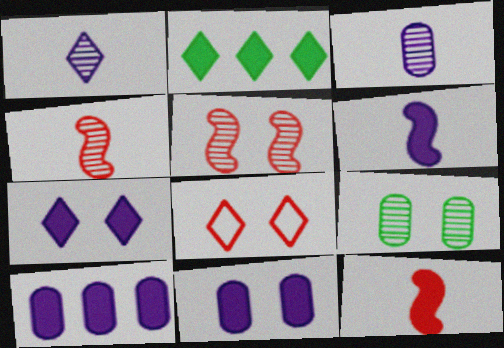[[1, 2, 8], 
[2, 11, 12], 
[6, 7, 10]]